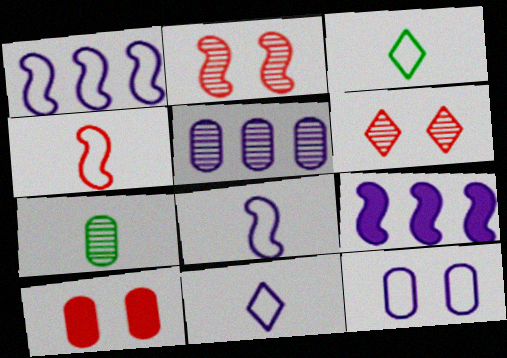[[1, 11, 12]]